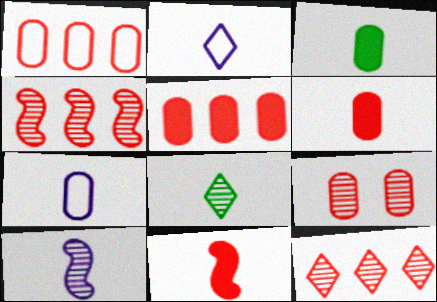[[1, 6, 9], 
[7, 8, 11]]